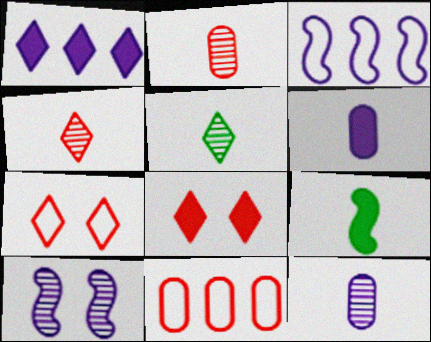[[1, 5, 7]]